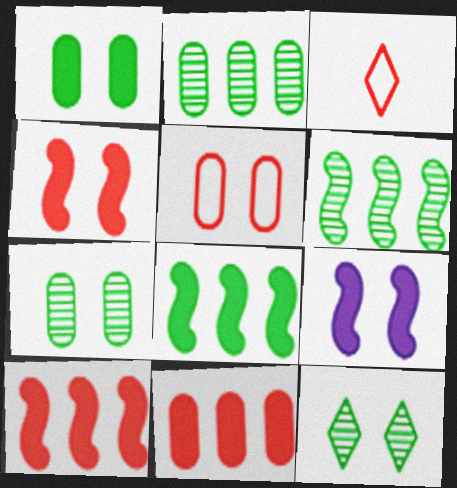[[2, 3, 9], 
[5, 9, 12]]